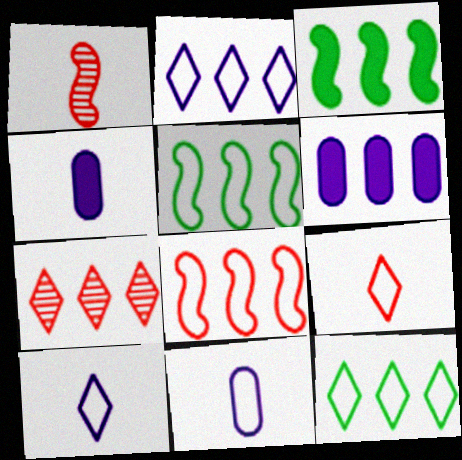[[5, 6, 7]]